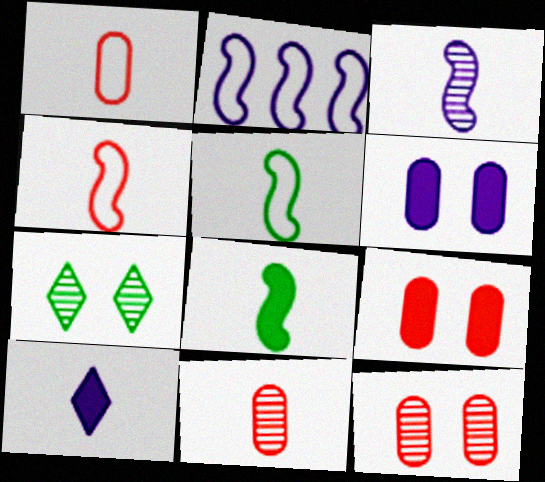[[3, 4, 8], 
[5, 10, 11]]